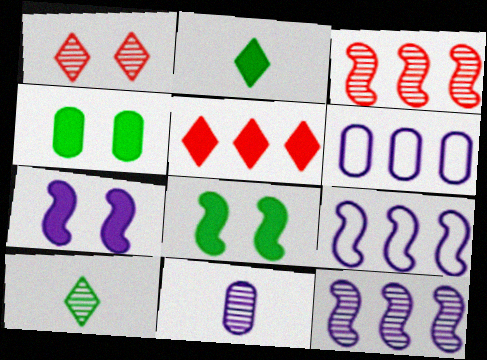[]